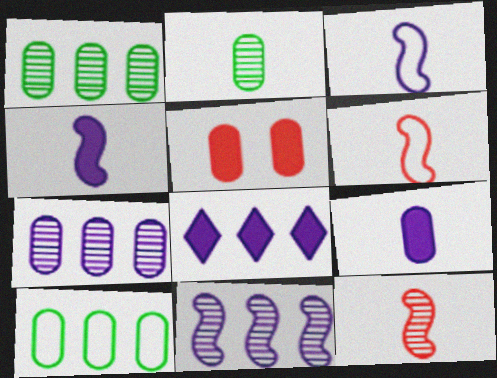[]